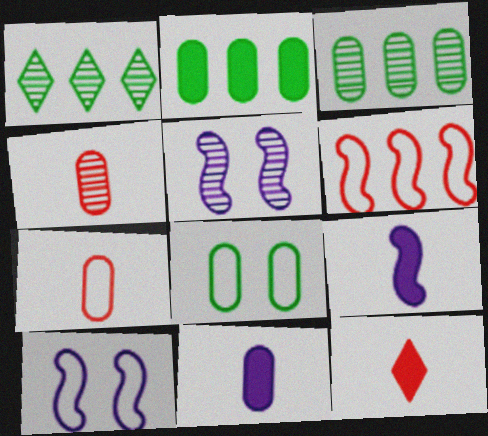[[1, 4, 5], 
[3, 10, 12]]